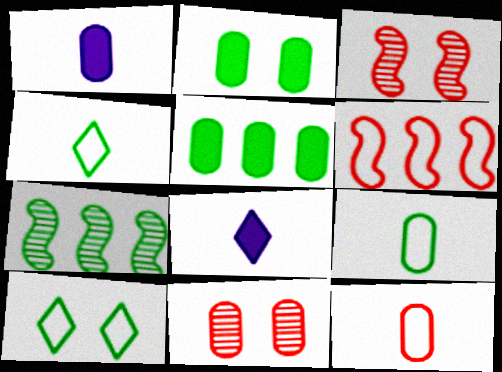[[2, 4, 7]]